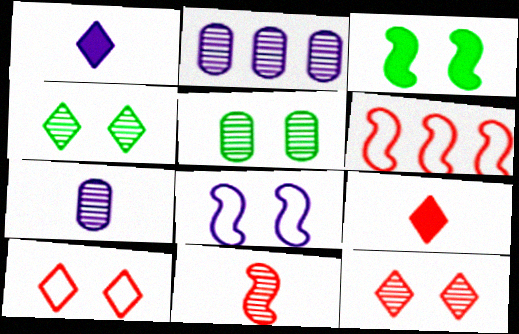[[1, 2, 8], 
[1, 5, 6], 
[2, 4, 11]]